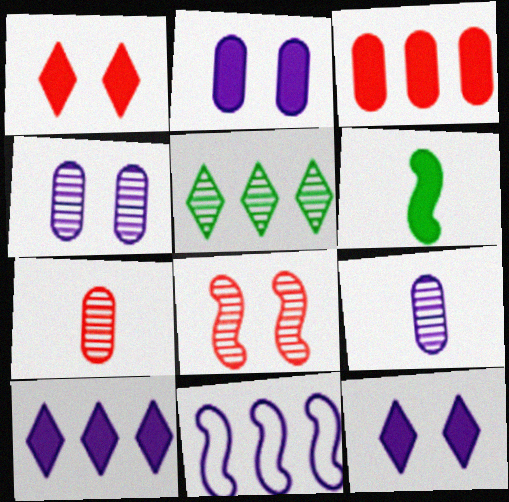[[3, 5, 11], 
[3, 6, 12], 
[5, 8, 9], 
[6, 8, 11], 
[9, 11, 12]]